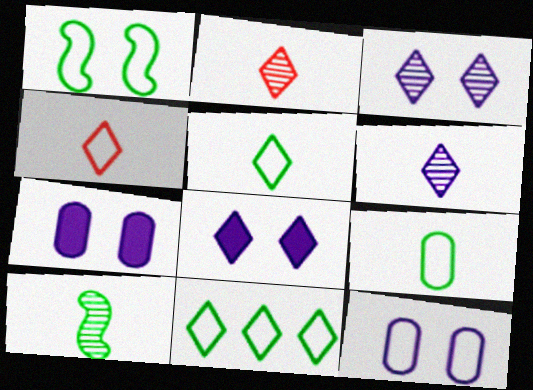[[1, 9, 11], 
[2, 8, 11]]